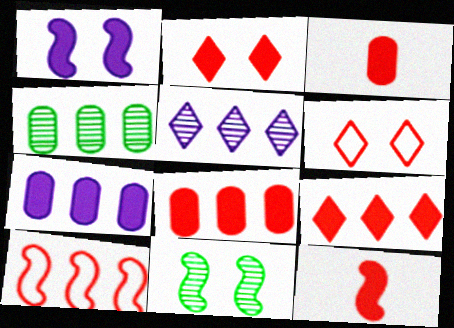[[2, 8, 12]]